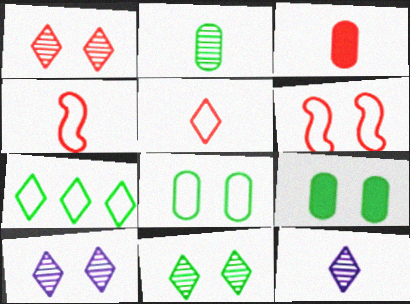[[1, 10, 11], 
[6, 9, 10]]